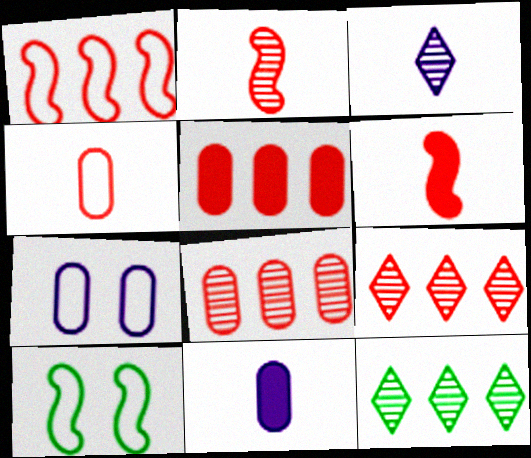[[1, 5, 9], 
[3, 5, 10], 
[6, 7, 12], 
[9, 10, 11]]